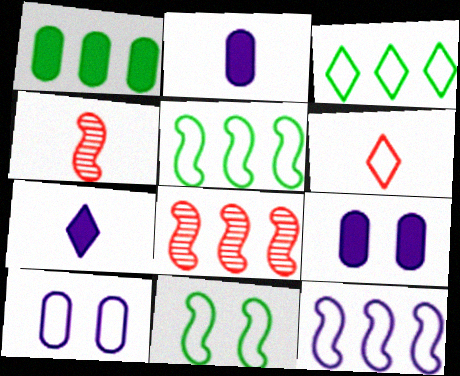[[3, 4, 9], 
[5, 6, 10]]